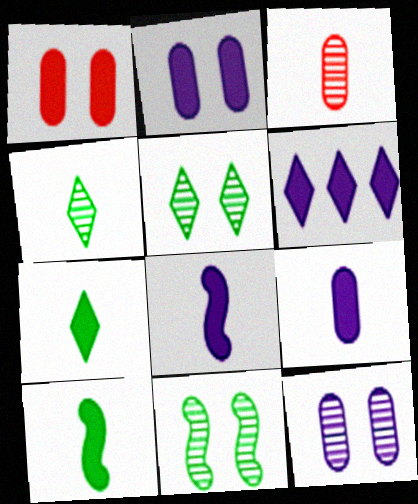[[1, 6, 10], 
[2, 6, 8]]